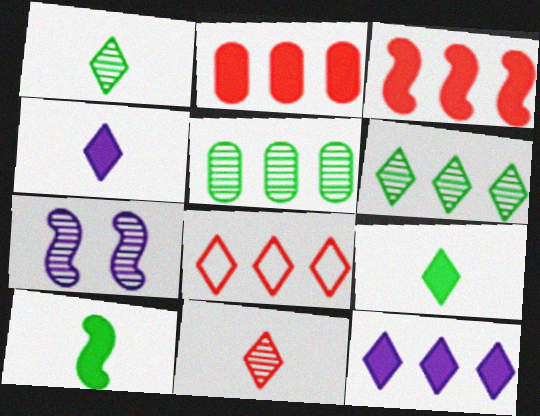[[5, 7, 11], 
[6, 8, 12]]